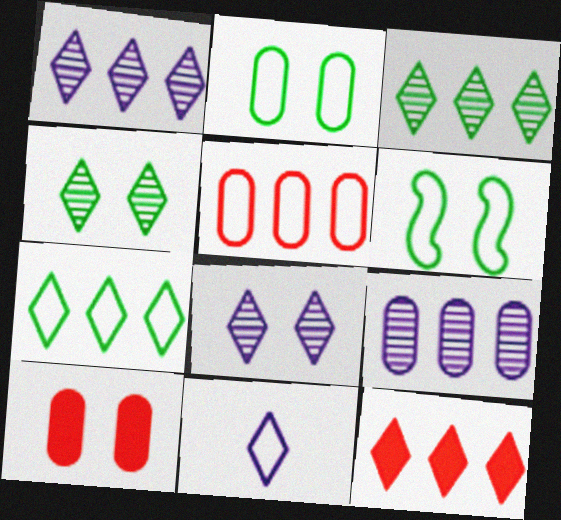[[1, 7, 12], 
[4, 11, 12], 
[5, 6, 11], 
[6, 8, 10]]